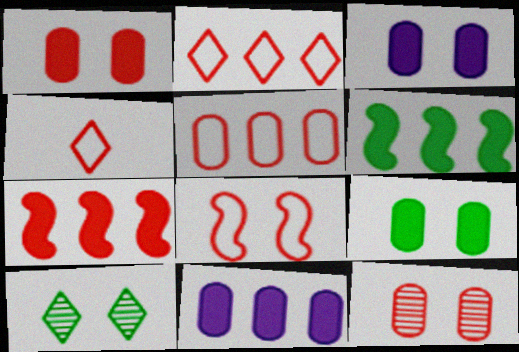[[1, 3, 9], 
[3, 8, 10], 
[4, 5, 8], 
[4, 7, 12]]